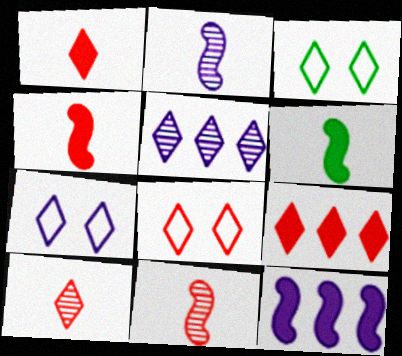[[1, 3, 5], 
[3, 7, 8], 
[8, 9, 10]]